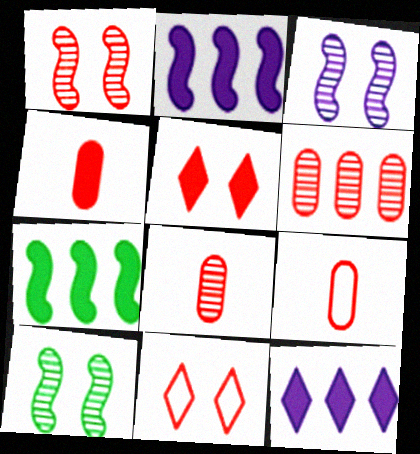[[1, 3, 10], 
[4, 8, 9], 
[9, 10, 12]]